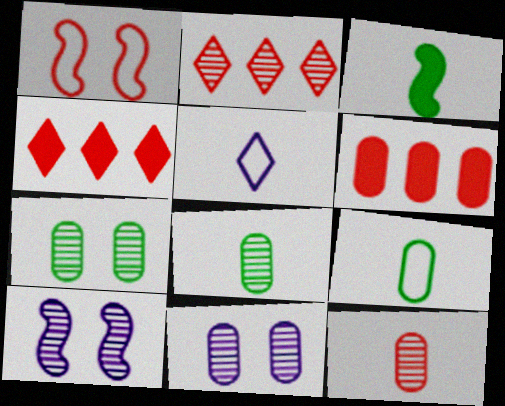[[1, 4, 12], 
[2, 8, 10], 
[3, 5, 12], 
[4, 9, 10], 
[6, 9, 11]]